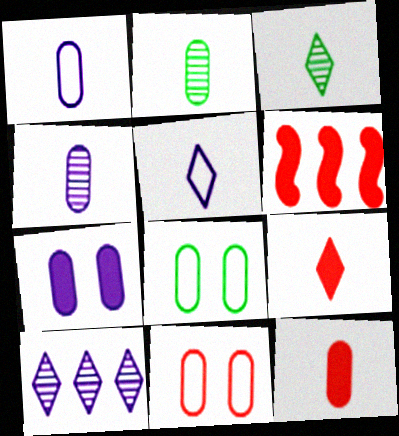[[1, 2, 12], 
[3, 5, 9]]